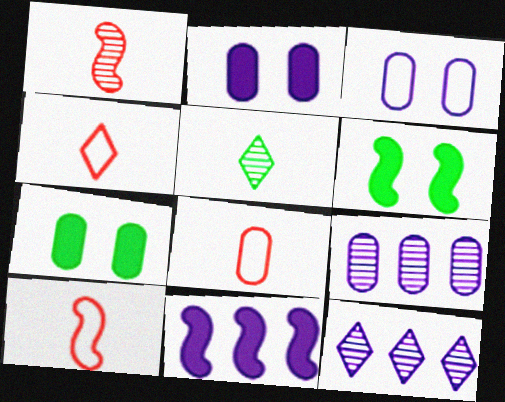[[4, 6, 9], 
[4, 8, 10], 
[6, 8, 12], 
[7, 8, 9], 
[7, 10, 12]]